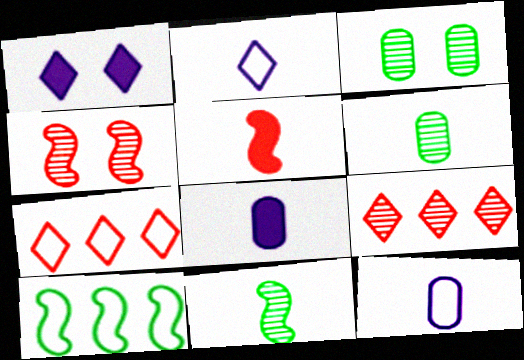[[2, 5, 6]]